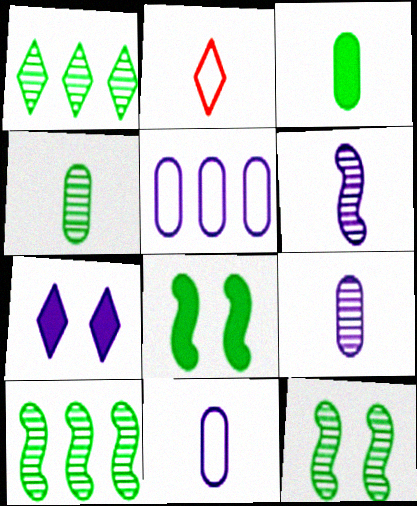[[1, 2, 7], 
[1, 4, 12], 
[2, 3, 6], 
[5, 6, 7]]